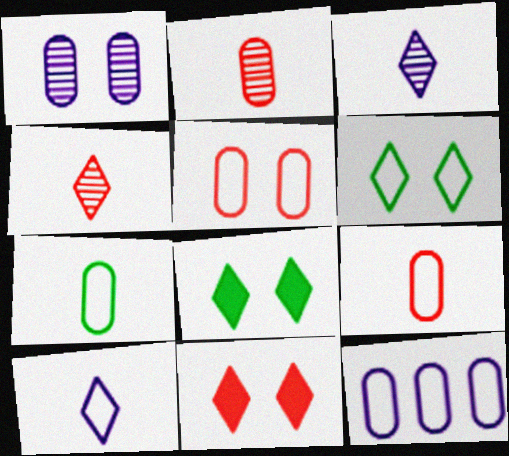[[5, 7, 12]]